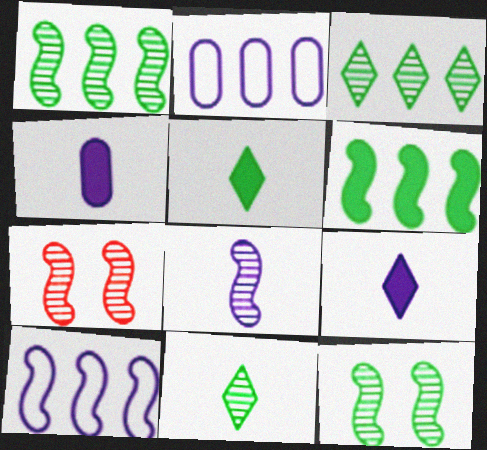[[1, 7, 8], 
[2, 5, 7]]